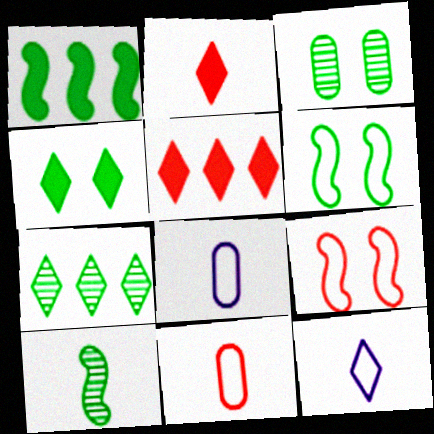[[1, 6, 10], 
[2, 8, 10], 
[3, 4, 6], 
[3, 7, 10]]